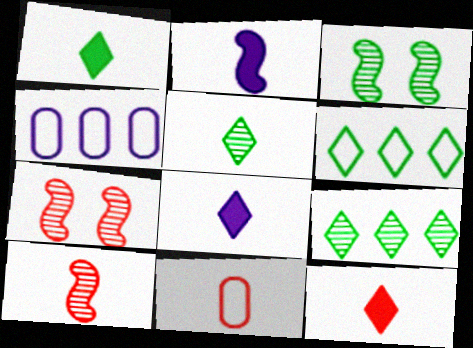[[1, 4, 7], 
[1, 8, 12], 
[2, 5, 11], 
[3, 4, 12], 
[10, 11, 12]]